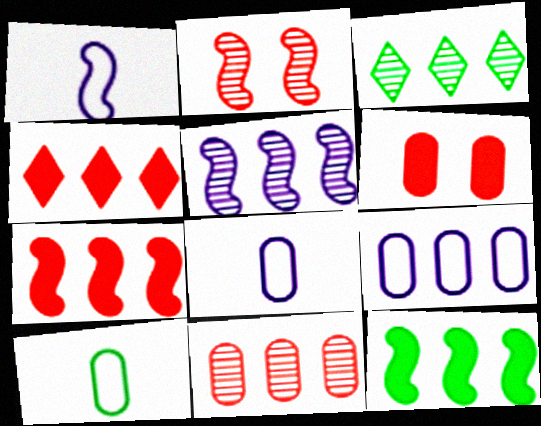[[1, 2, 12], 
[1, 3, 6], 
[3, 5, 11], 
[3, 7, 9]]